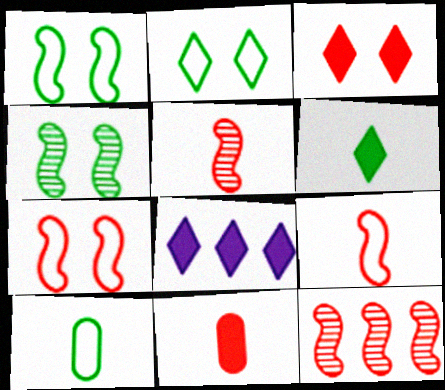[[3, 6, 8]]